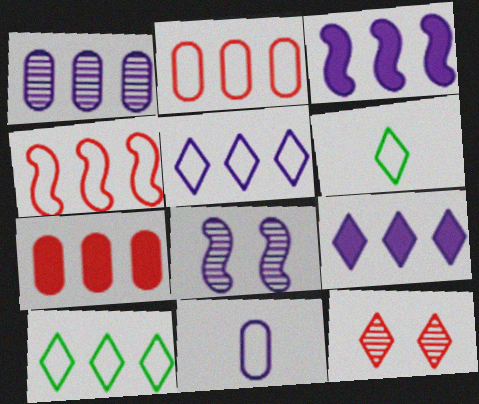[[1, 3, 5], 
[6, 7, 8], 
[6, 9, 12], 
[8, 9, 11]]